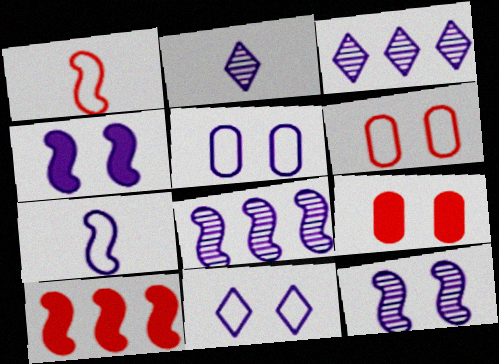[[4, 7, 8]]